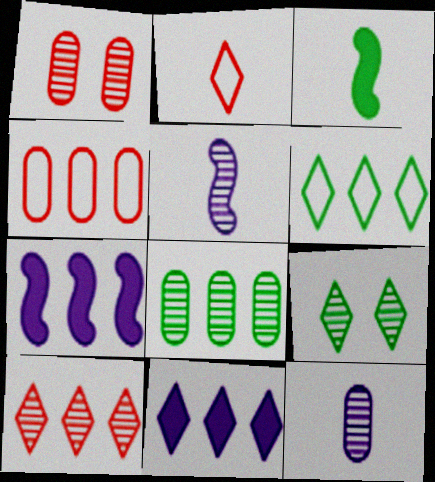[[1, 8, 12], 
[2, 3, 12], 
[2, 9, 11], 
[6, 10, 11]]